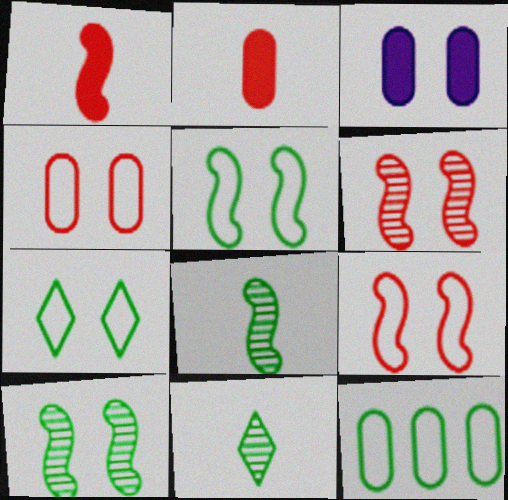[[3, 6, 7]]